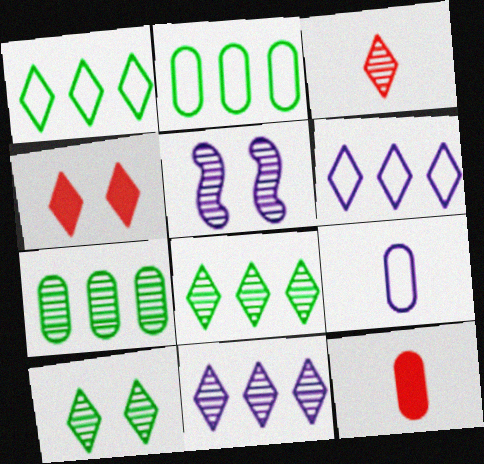[[1, 5, 12], 
[3, 5, 7], 
[3, 10, 11]]